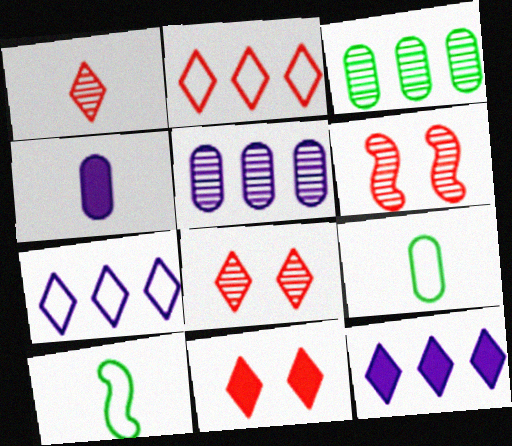[[1, 2, 11], 
[1, 4, 10], 
[5, 10, 11], 
[6, 9, 12]]